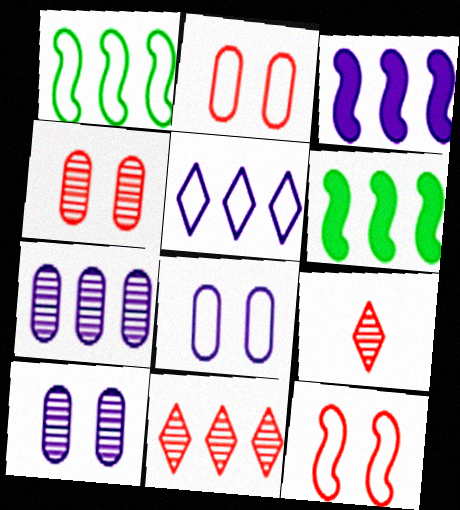[[3, 5, 7], 
[6, 8, 9]]